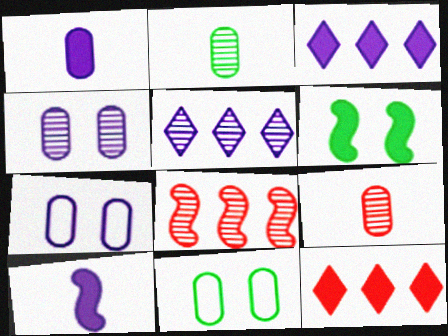[[1, 6, 12], 
[5, 7, 10]]